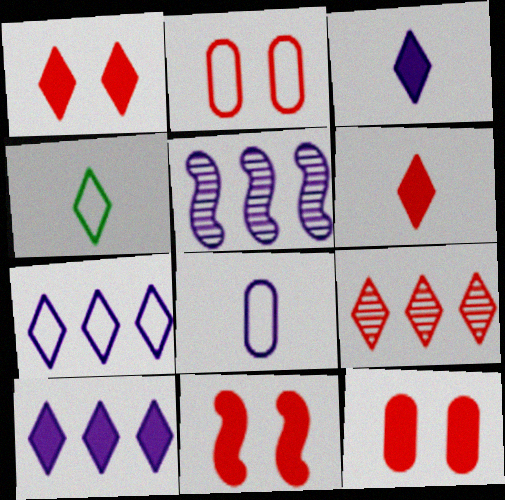[[1, 11, 12], 
[4, 5, 12]]